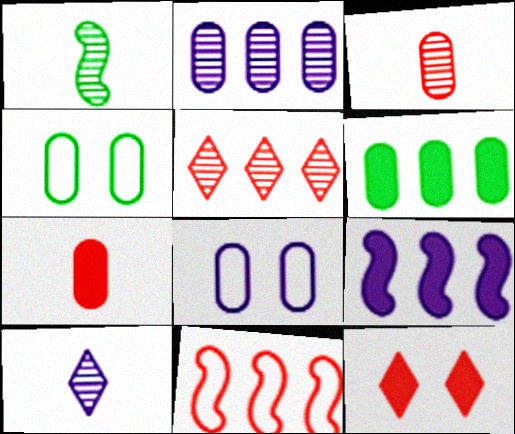[[1, 3, 10], 
[2, 4, 7], 
[3, 6, 8], 
[3, 11, 12], 
[8, 9, 10]]